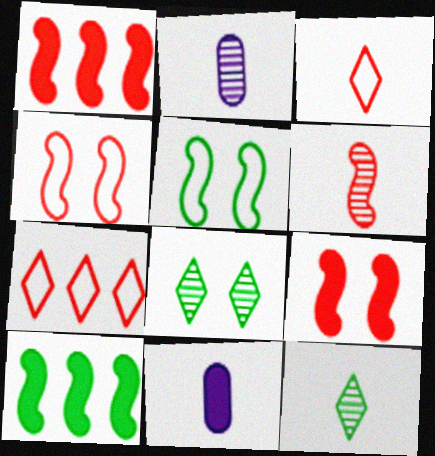[[1, 4, 6], 
[2, 6, 12]]